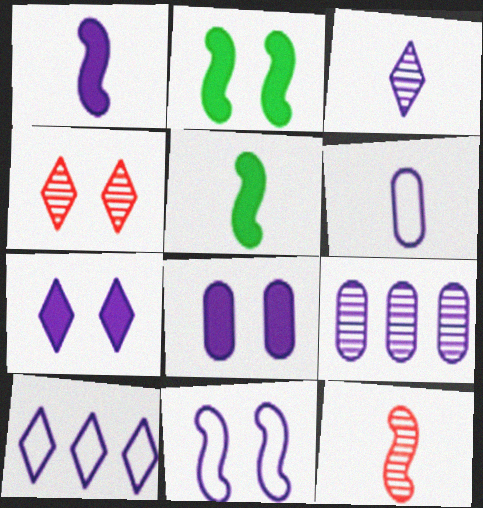[[1, 3, 6], 
[3, 7, 10], 
[6, 8, 9], 
[6, 10, 11]]